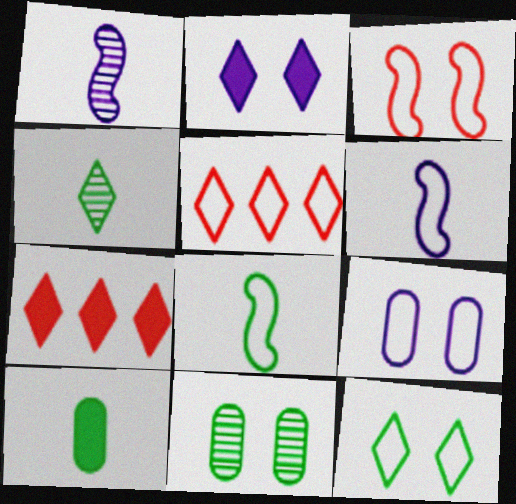[[2, 3, 11], 
[2, 4, 5], 
[3, 9, 12], 
[4, 8, 10], 
[5, 8, 9], 
[6, 7, 11]]